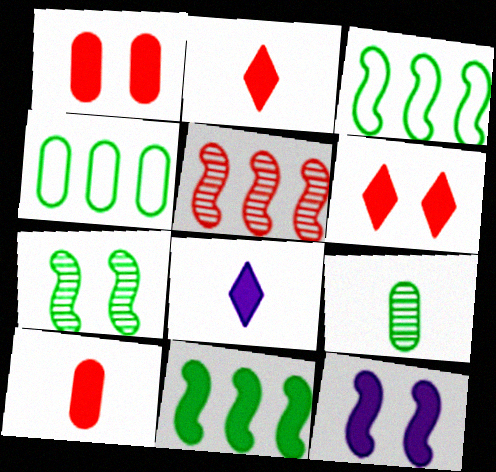[[1, 8, 11]]